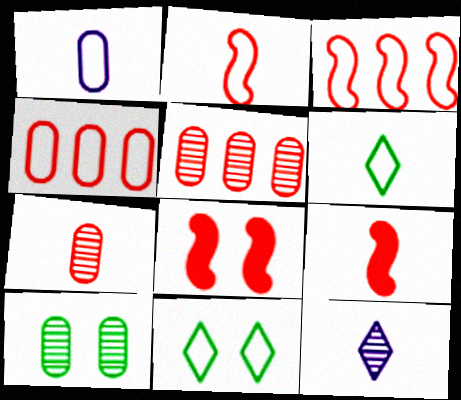[[1, 2, 6], 
[1, 3, 11]]